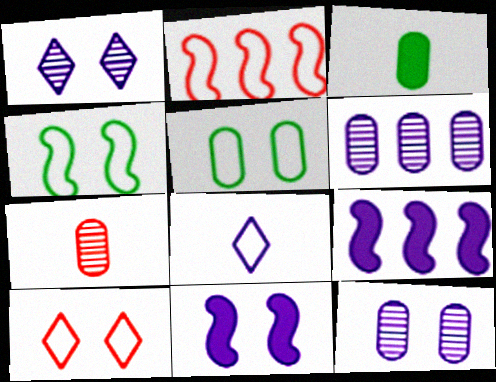[[1, 2, 3], 
[2, 5, 8], 
[6, 8, 11], 
[8, 9, 12]]